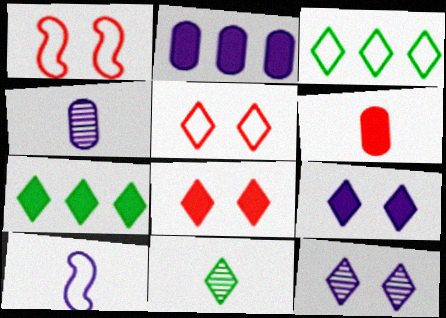[[1, 2, 11], 
[1, 4, 7], 
[2, 10, 12], 
[6, 10, 11]]